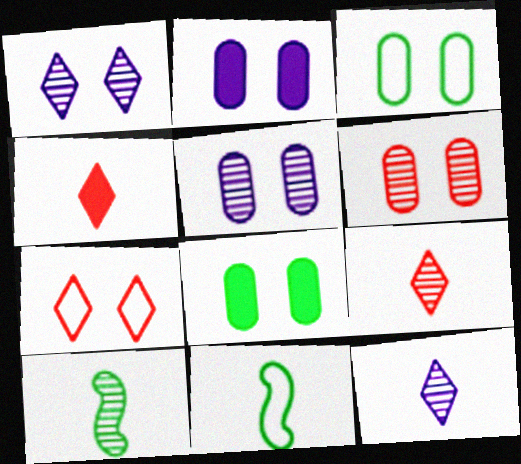[[2, 3, 6]]